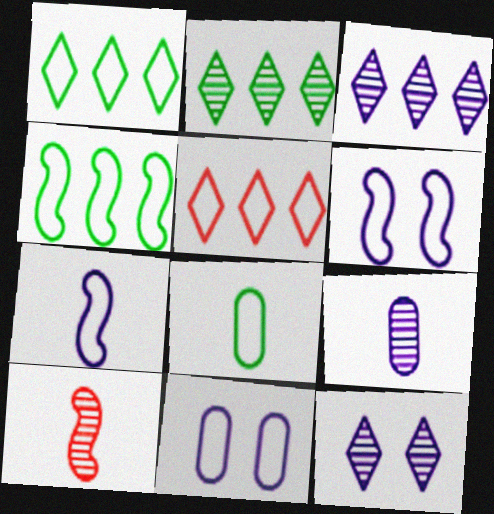[[5, 6, 8]]